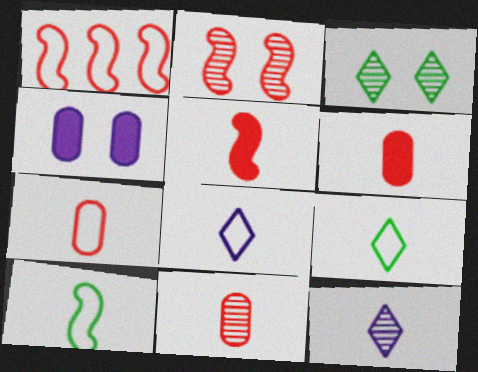[[1, 2, 5], 
[6, 7, 11], 
[6, 10, 12], 
[7, 8, 10]]